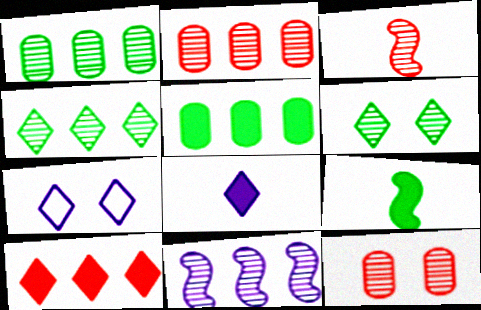[[2, 4, 11], 
[2, 7, 9], 
[3, 5, 7]]